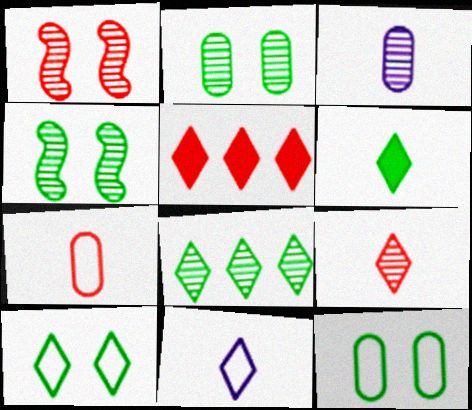[[1, 3, 8], 
[1, 5, 7], 
[6, 8, 10], 
[6, 9, 11]]